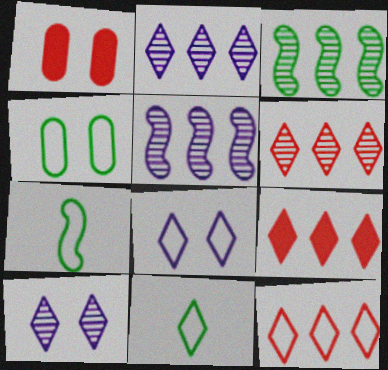[[1, 2, 7], 
[1, 5, 11], 
[6, 9, 12], 
[8, 11, 12], 
[9, 10, 11]]